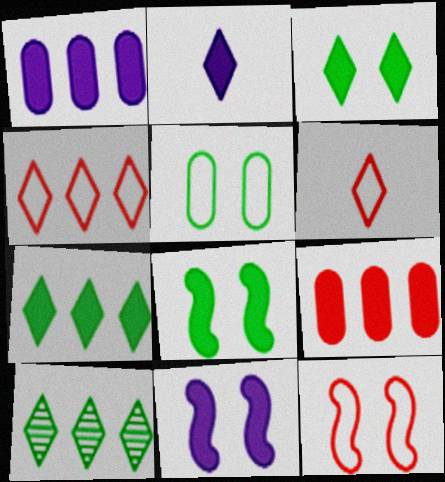[[1, 2, 11], 
[2, 8, 9]]